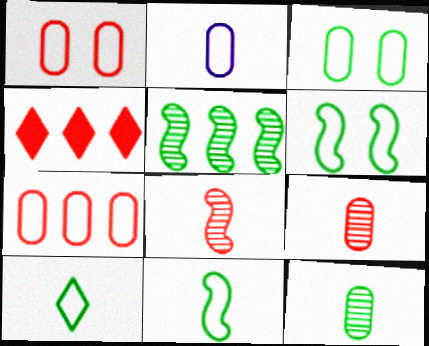[[1, 4, 8], 
[2, 3, 7]]